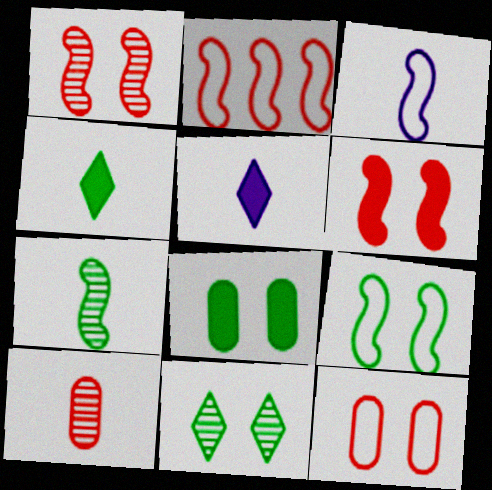[[2, 3, 9], 
[3, 4, 10], 
[8, 9, 11]]